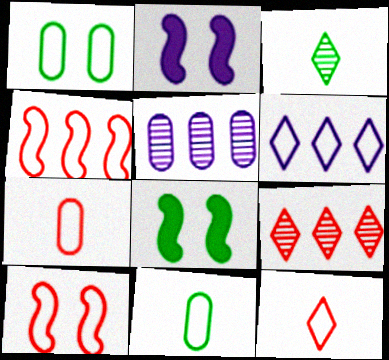[[2, 9, 11], 
[5, 8, 12], 
[6, 10, 11]]